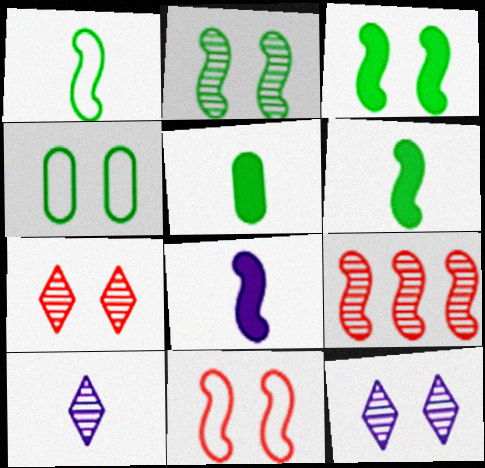[]